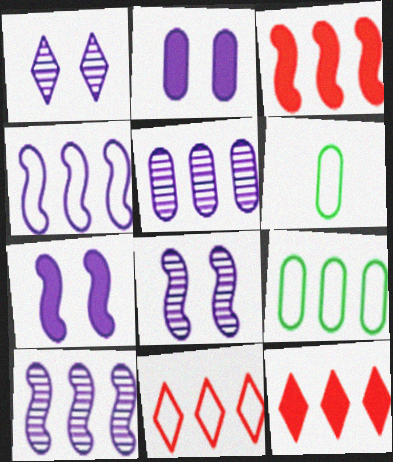[[1, 3, 6], 
[4, 9, 11], 
[6, 8, 12], 
[9, 10, 12]]